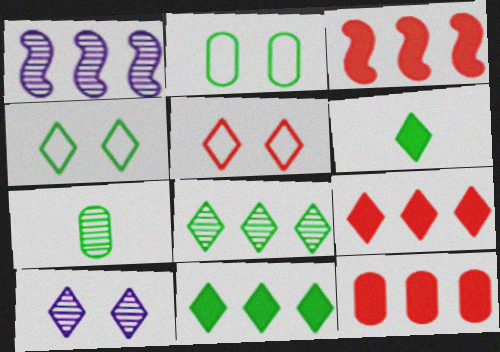[[3, 9, 12], 
[4, 6, 8]]